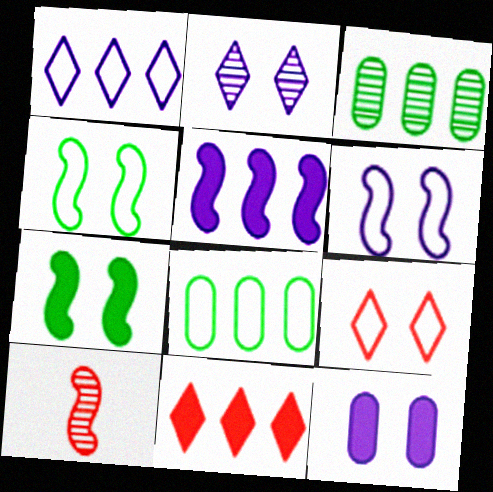[[2, 3, 10], 
[2, 6, 12], 
[4, 5, 10]]